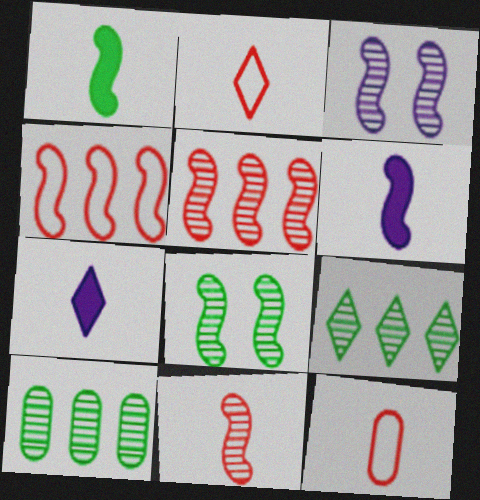[[1, 3, 4], 
[4, 6, 8]]